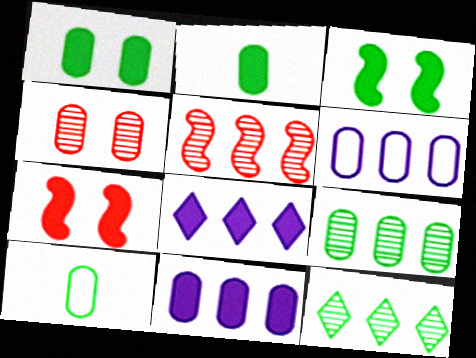[[1, 9, 10], 
[2, 4, 6], 
[2, 7, 8], 
[3, 10, 12], 
[4, 10, 11]]